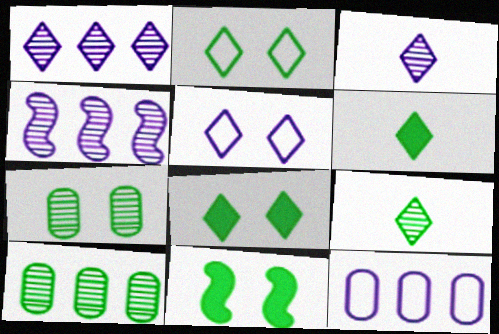[[2, 7, 11]]